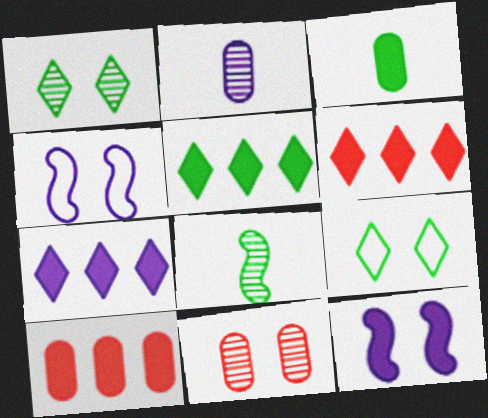[[2, 4, 7], 
[3, 6, 12], 
[5, 6, 7], 
[9, 11, 12]]